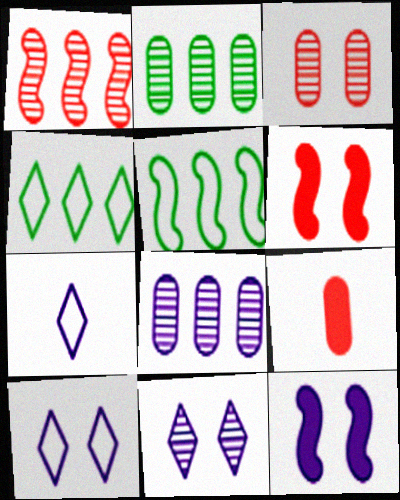[[2, 6, 7], 
[5, 9, 11], 
[7, 8, 12]]